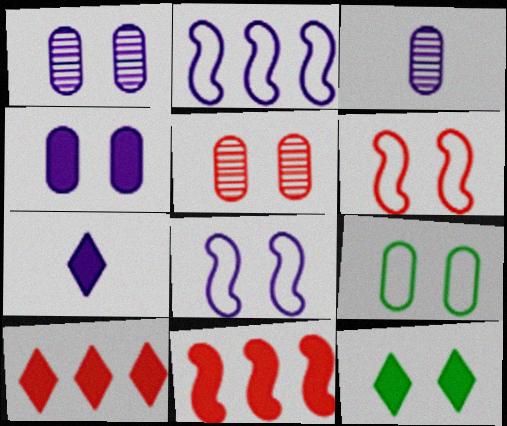[[1, 2, 7], 
[1, 6, 12], 
[4, 5, 9], 
[5, 8, 12], 
[7, 10, 12]]